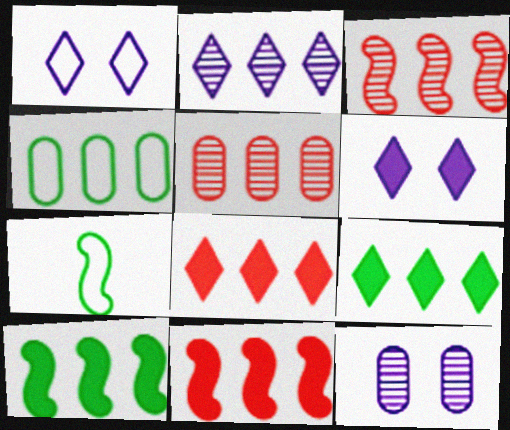[[2, 4, 11], 
[5, 6, 7], 
[7, 8, 12]]